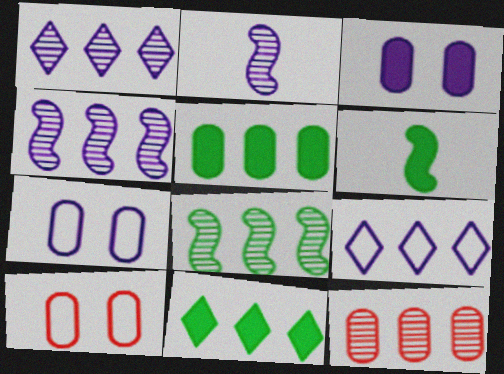[[1, 6, 10], 
[1, 8, 12], 
[2, 3, 9], 
[2, 10, 11]]